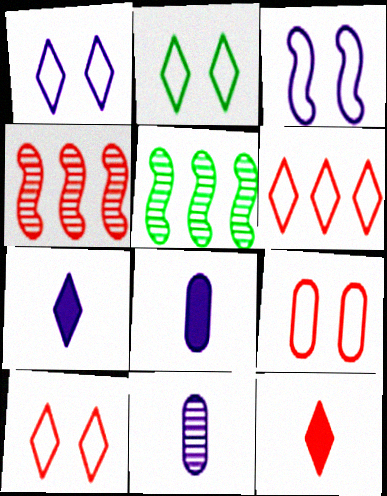[[1, 2, 10], 
[2, 3, 9], 
[2, 4, 8], 
[4, 9, 12], 
[5, 7, 9], 
[5, 8, 10]]